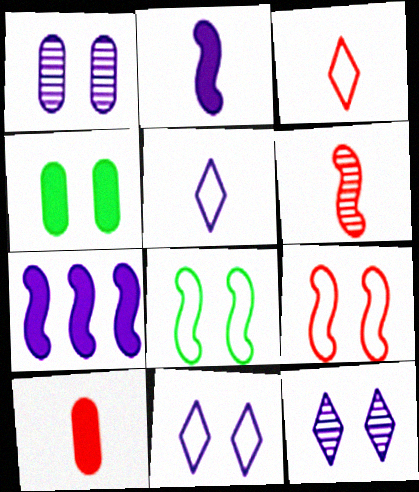[[1, 5, 7], 
[3, 6, 10], 
[4, 9, 12], 
[6, 7, 8]]